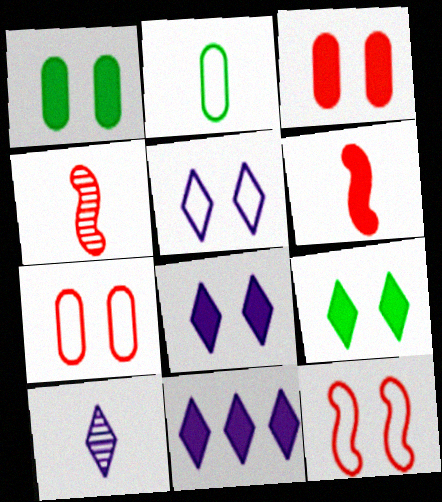[[1, 6, 11], 
[2, 6, 10], 
[5, 10, 11]]